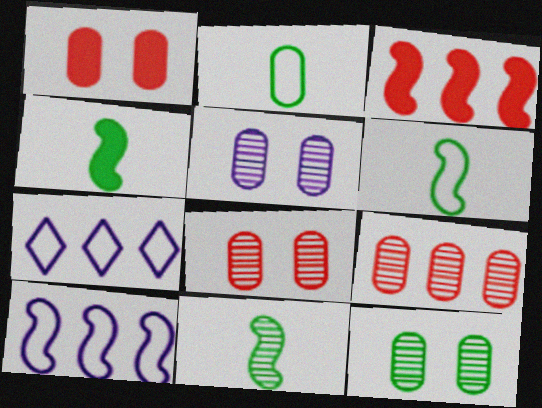[[1, 7, 11], 
[4, 6, 11], 
[4, 7, 8], 
[5, 8, 12]]